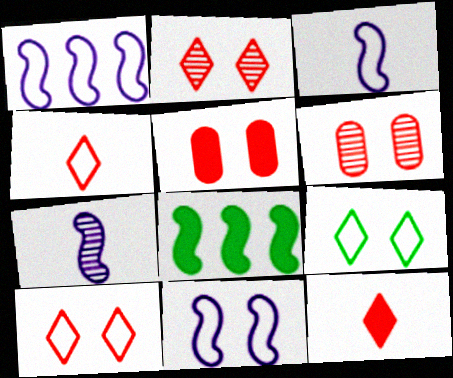[[1, 3, 11]]